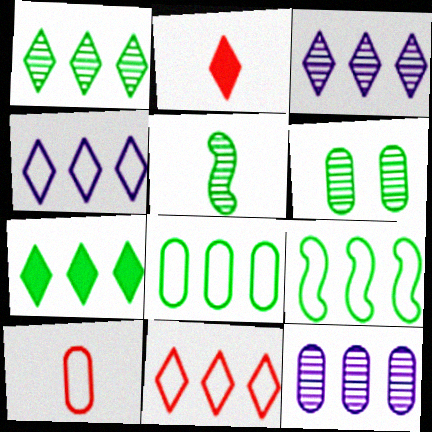[[1, 5, 6], 
[3, 7, 11]]